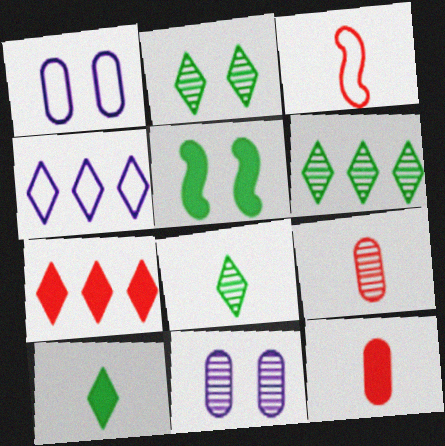[[2, 6, 8], 
[4, 5, 9], 
[4, 6, 7]]